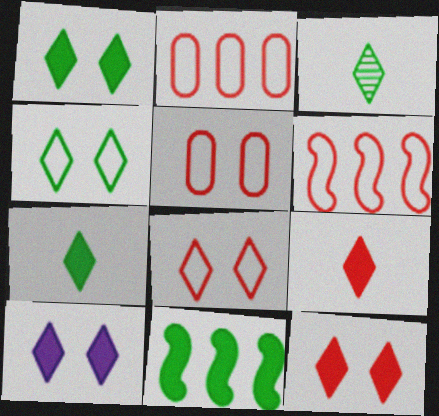[[1, 10, 12]]